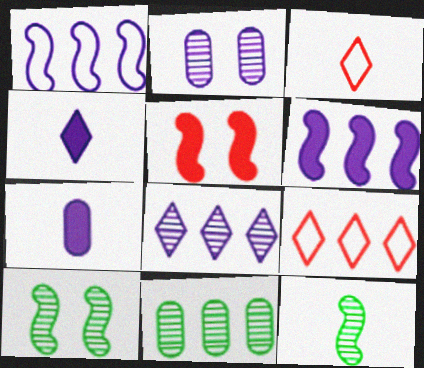[[1, 2, 4], 
[1, 5, 12], 
[3, 7, 12], 
[6, 9, 11], 
[7, 9, 10]]